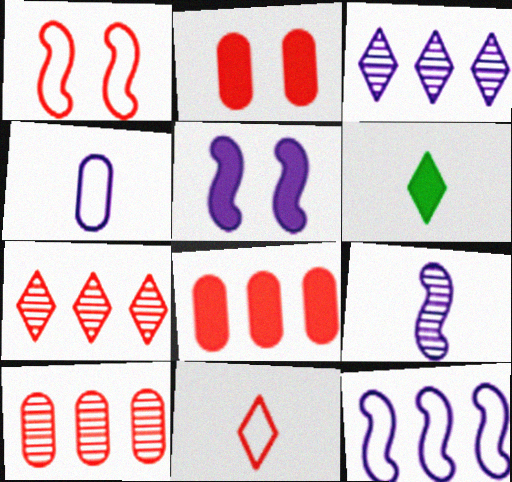[[3, 4, 5], 
[5, 6, 8], 
[5, 9, 12]]